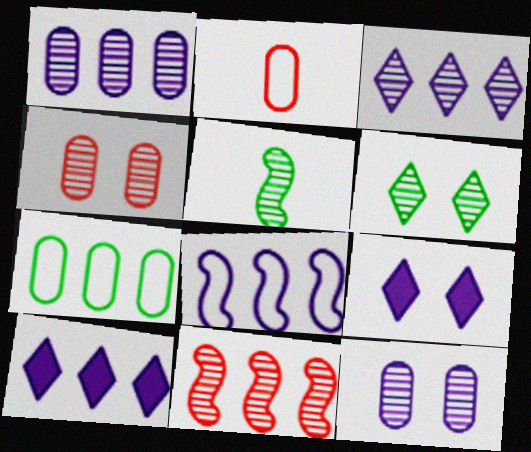[[1, 8, 10], 
[3, 4, 5], 
[7, 10, 11]]